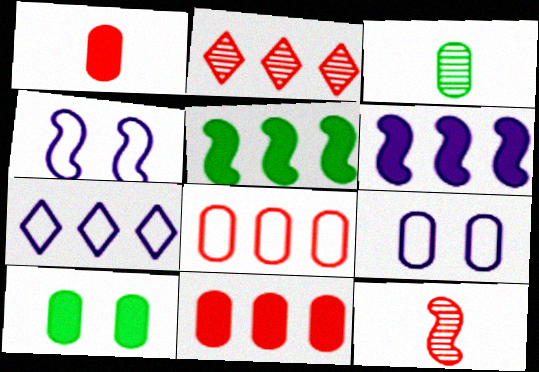[[3, 9, 11], 
[4, 5, 12], 
[7, 10, 12]]